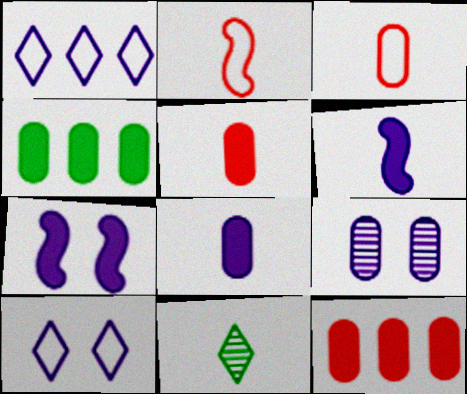[[1, 6, 9], 
[2, 8, 11], 
[3, 4, 9], 
[3, 6, 11], 
[7, 9, 10]]